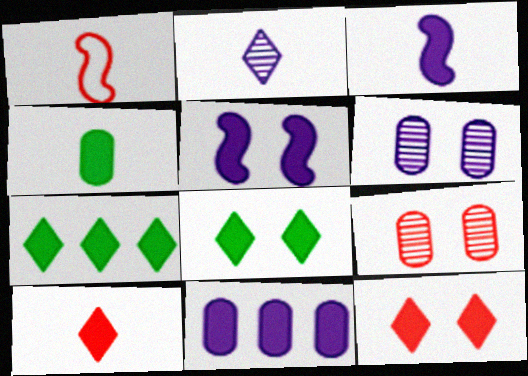[[1, 2, 4], 
[1, 6, 7], 
[3, 4, 10]]